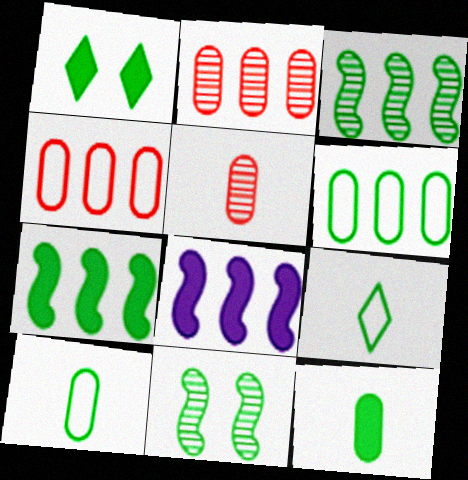[[1, 3, 10], 
[1, 7, 12]]